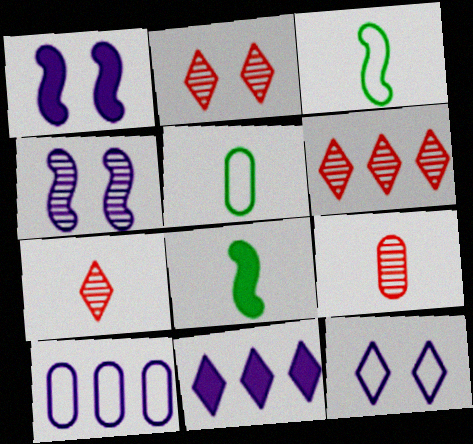[[1, 5, 6], 
[2, 6, 7], 
[2, 8, 10]]